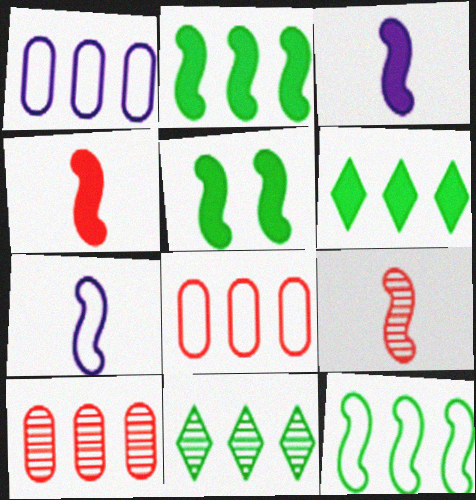[]